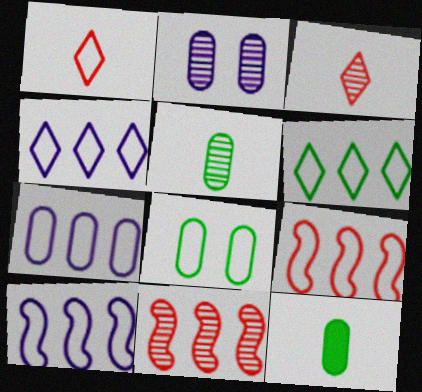[[1, 8, 10], 
[4, 7, 10], 
[6, 7, 9]]